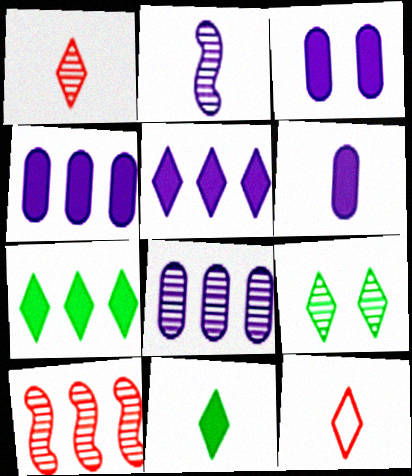[[3, 4, 6], 
[5, 9, 12]]